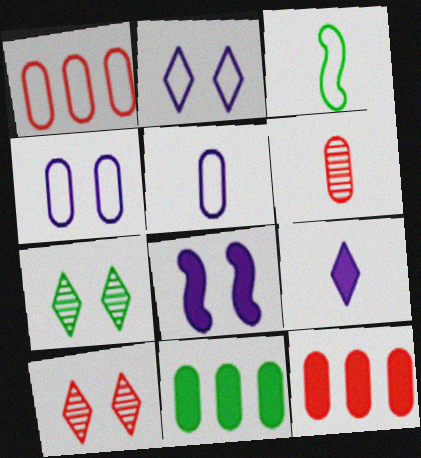[[1, 2, 3], 
[3, 6, 9], 
[3, 7, 11], 
[4, 6, 11]]